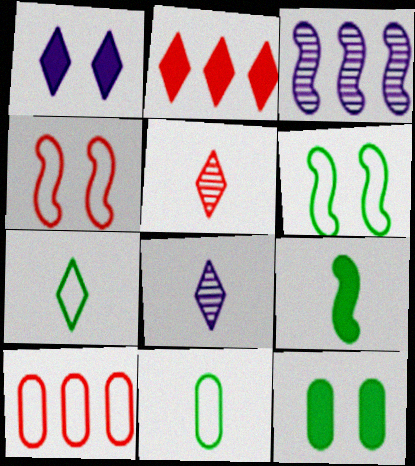[[3, 4, 9]]